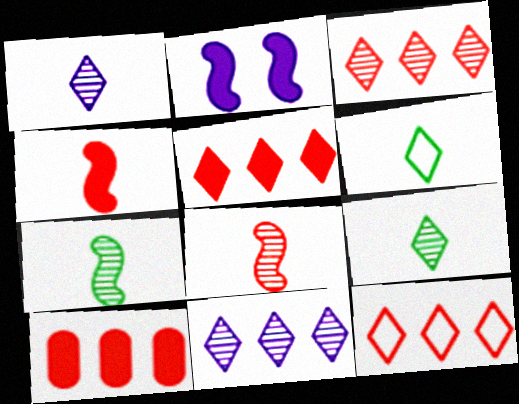[[3, 5, 12]]